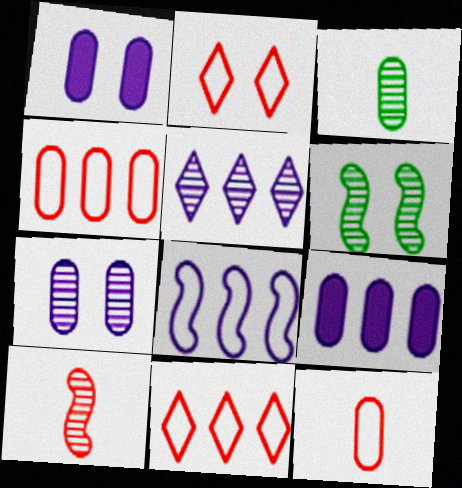[[1, 2, 6], 
[1, 3, 4], 
[5, 8, 9]]